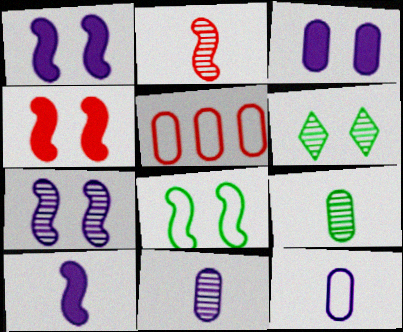[[3, 5, 9], 
[4, 7, 8], 
[5, 6, 10]]